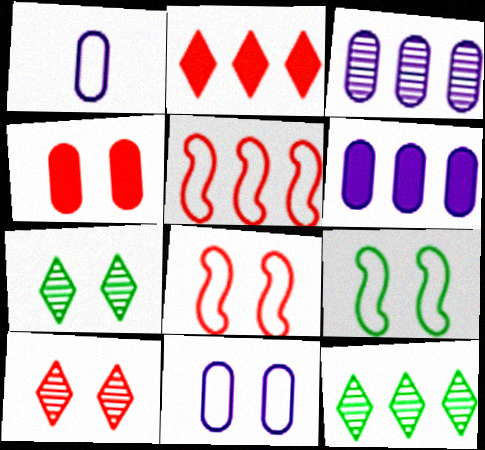[[4, 8, 10], 
[5, 6, 12]]